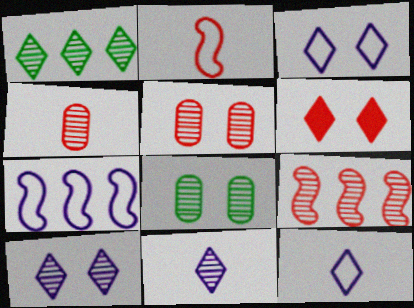[[1, 6, 12], 
[8, 9, 11]]